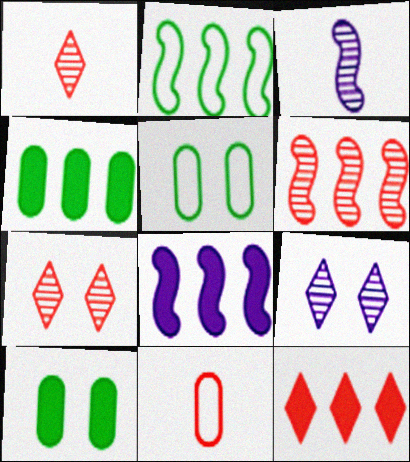[[1, 5, 8], 
[2, 6, 8], 
[3, 5, 12], 
[4, 8, 12]]